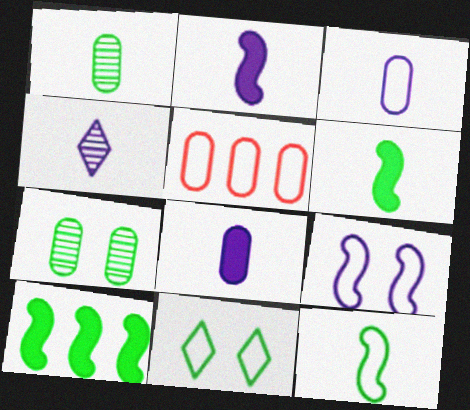[[1, 10, 11], 
[2, 3, 4], 
[5, 7, 8]]